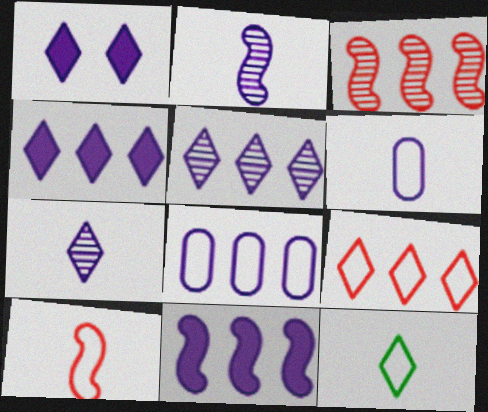[[1, 2, 8], 
[5, 8, 11], 
[6, 10, 12]]